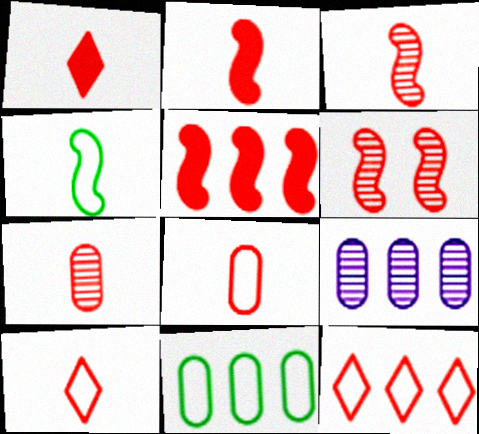[[1, 3, 8], 
[2, 7, 10]]